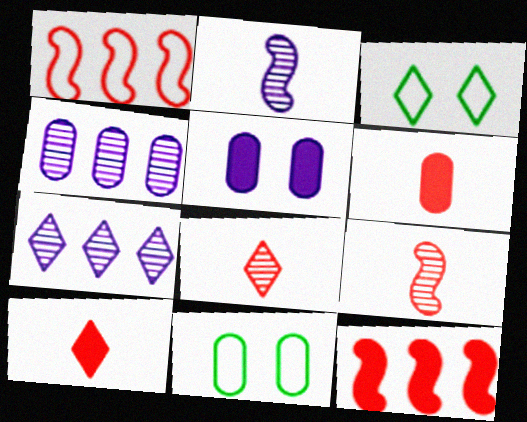[[3, 7, 10], 
[4, 6, 11]]